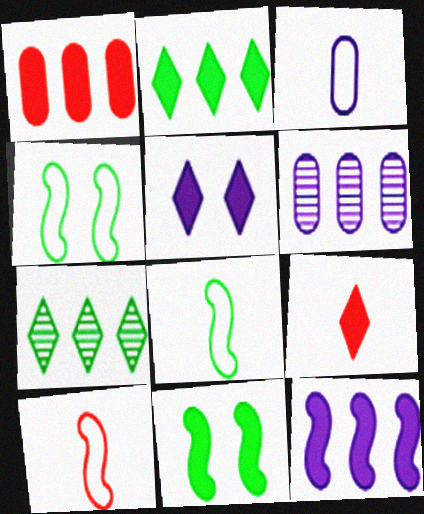[[1, 2, 12], 
[2, 5, 9], 
[4, 6, 9]]